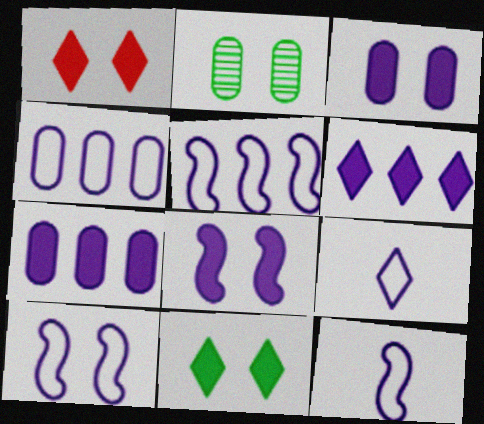[[1, 2, 10], 
[4, 9, 10], 
[5, 10, 12]]